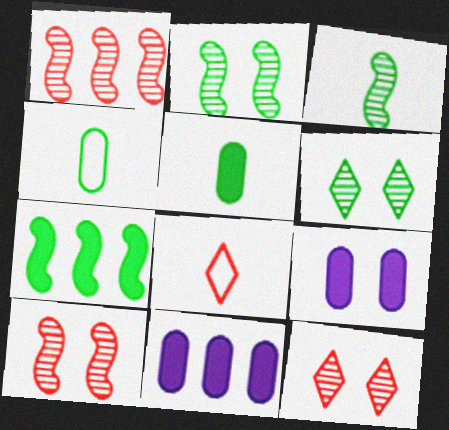[[2, 8, 11], 
[4, 6, 7]]